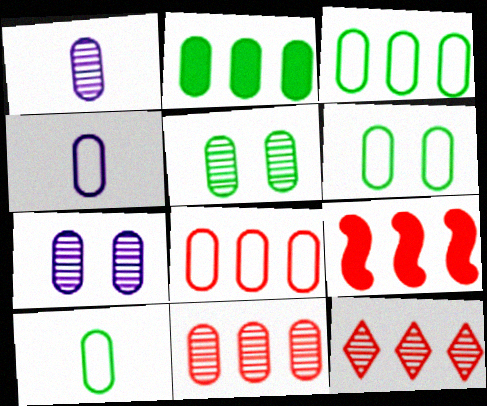[[1, 5, 11], 
[2, 5, 10], 
[3, 6, 10], 
[4, 6, 8], 
[8, 9, 12]]